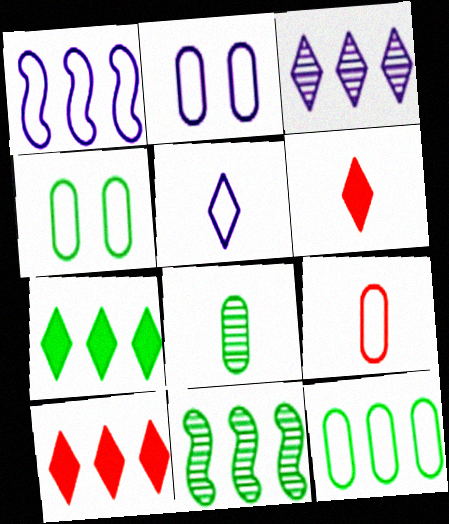[[1, 2, 5], 
[2, 6, 11], 
[2, 9, 12], 
[7, 11, 12]]